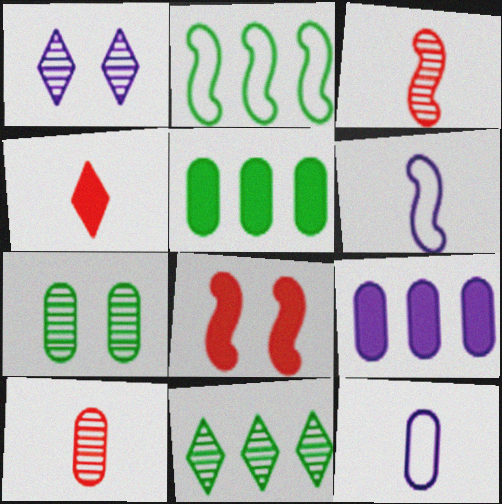[[1, 6, 9], 
[2, 5, 11], 
[8, 11, 12]]